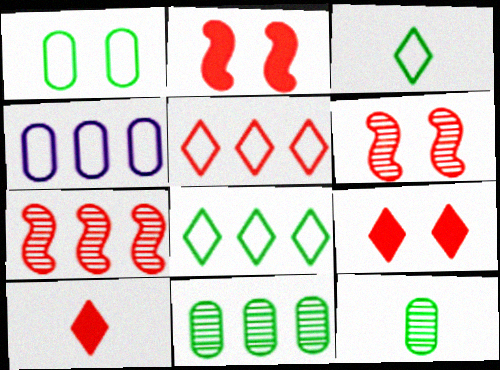[]